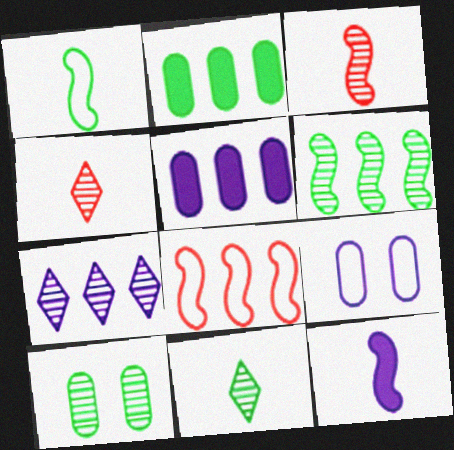[[1, 3, 12], 
[2, 7, 8], 
[3, 7, 10], 
[6, 10, 11], 
[7, 9, 12]]